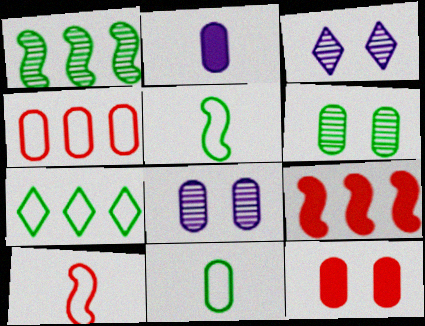[[2, 4, 6], 
[3, 9, 11]]